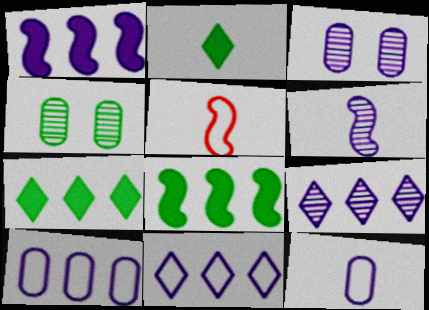[[1, 9, 10], 
[3, 5, 7], 
[3, 6, 9]]